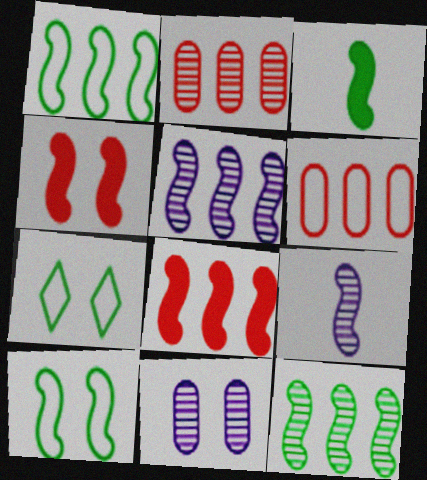[[1, 4, 9], 
[1, 5, 8], 
[3, 10, 12], 
[4, 7, 11], 
[8, 9, 10]]